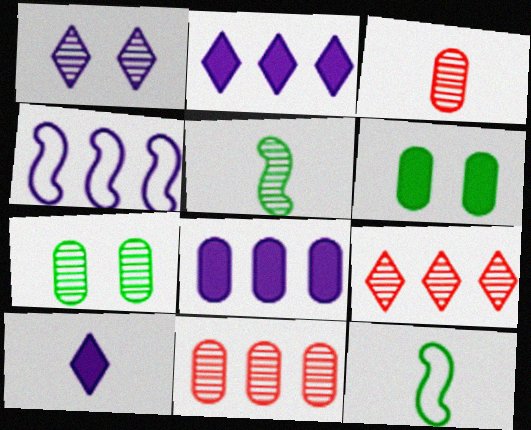[[1, 5, 11], 
[3, 10, 12]]